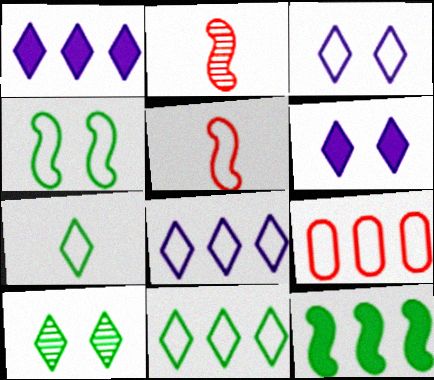[]